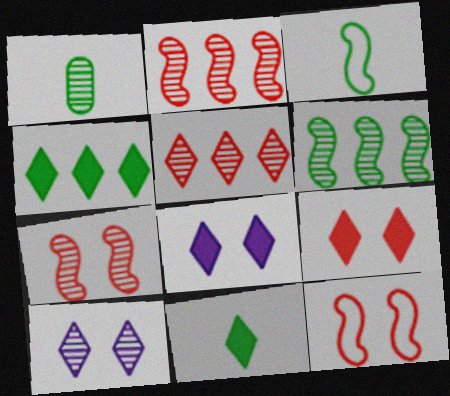[[1, 2, 10], 
[1, 3, 11]]